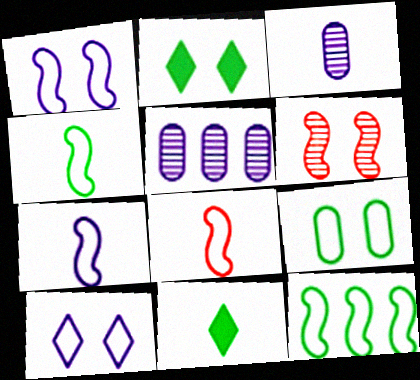[[1, 8, 12], 
[2, 5, 8], 
[3, 8, 11], 
[4, 7, 8]]